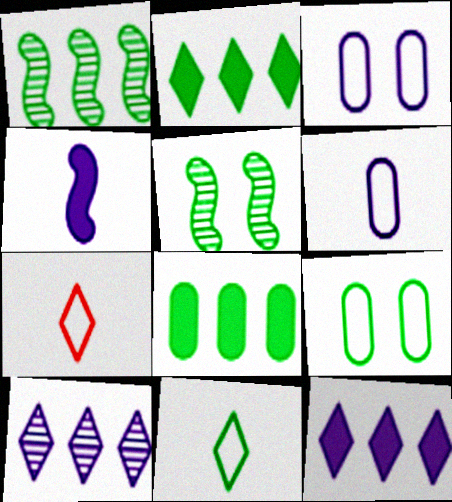[[3, 4, 10], 
[5, 8, 11]]